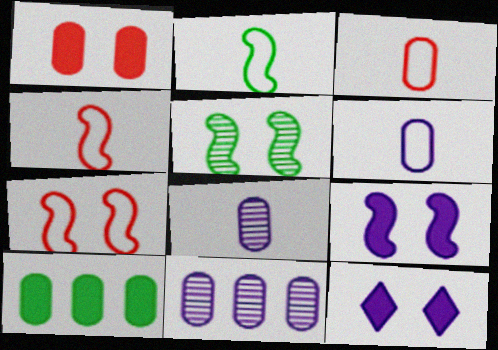[[5, 7, 9]]